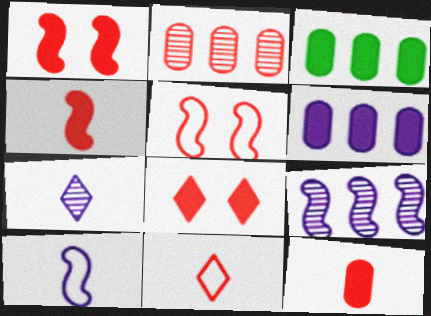[[1, 2, 11], 
[3, 5, 7]]